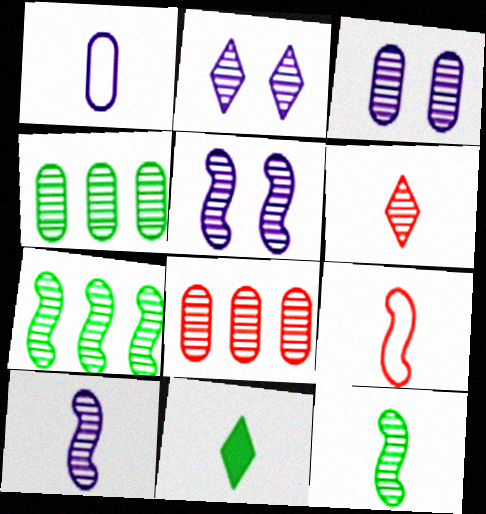[[2, 3, 5], 
[2, 8, 12], 
[3, 6, 7], 
[4, 5, 6]]